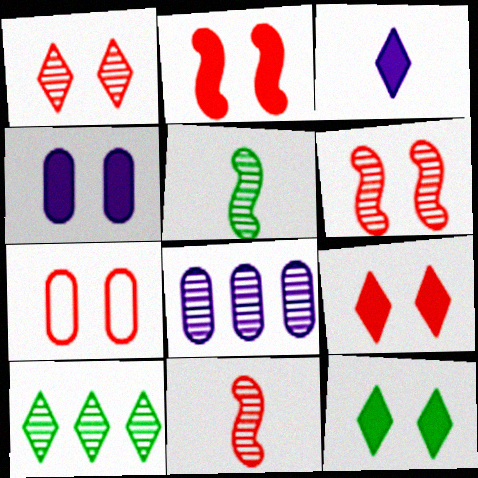[[1, 2, 7], 
[1, 5, 8], 
[2, 4, 12], 
[6, 7, 9]]